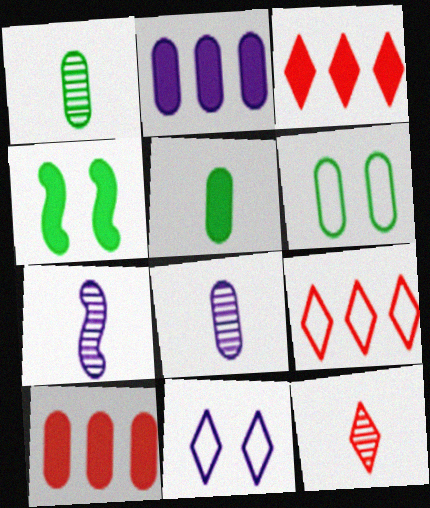[[1, 7, 12], 
[2, 7, 11], 
[3, 6, 7], 
[4, 8, 9], 
[6, 8, 10]]